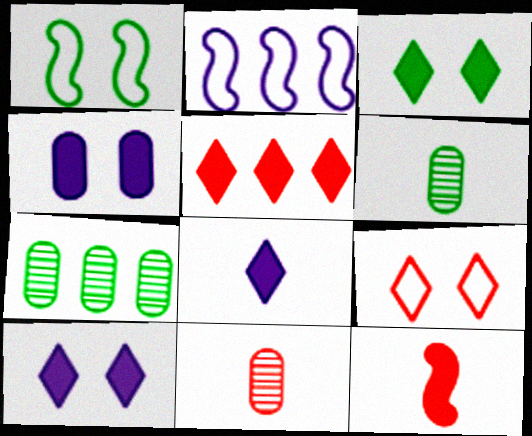[[2, 3, 11], 
[2, 5, 7], 
[3, 5, 8]]